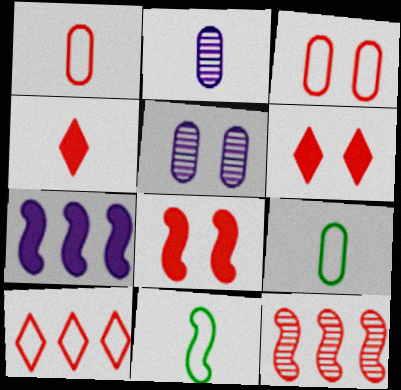[[1, 6, 12], 
[2, 4, 11], 
[3, 4, 12]]